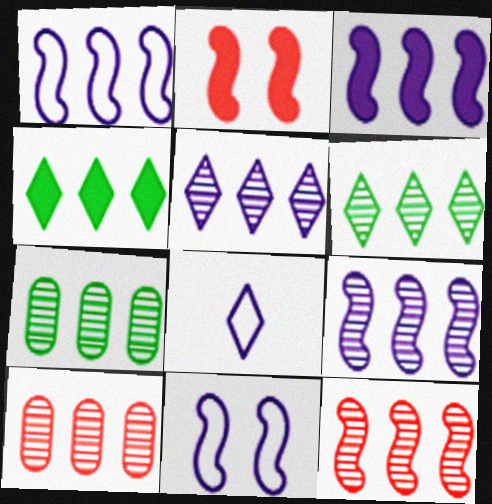[[1, 3, 9], 
[1, 4, 10], 
[2, 7, 8], 
[5, 7, 12], 
[6, 9, 10]]